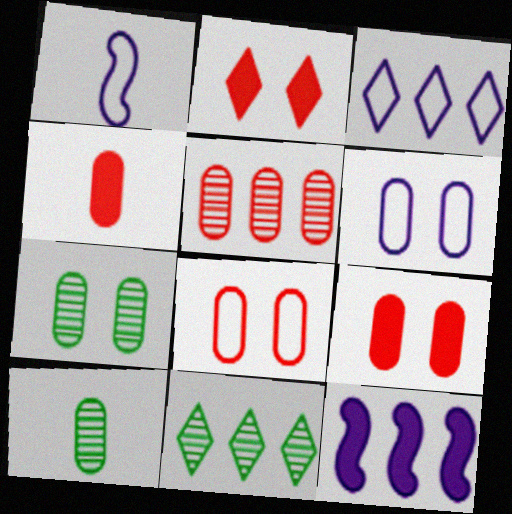[[1, 3, 6], 
[1, 9, 11], 
[4, 5, 8], 
[6, 7, 9]]